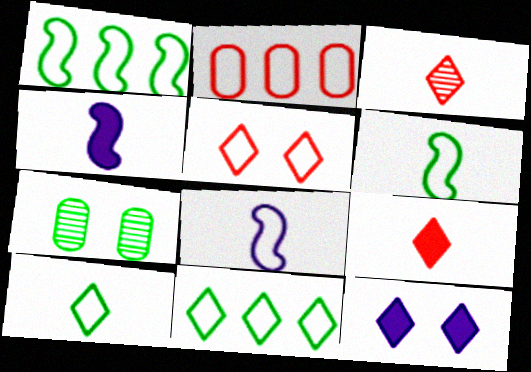[[3, 11, 12]]